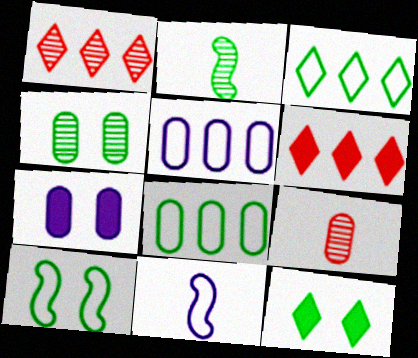[[2, 8, 12], 
[4, 6, 11], 
[4, 10, 12], 
[7, 8, 9]]